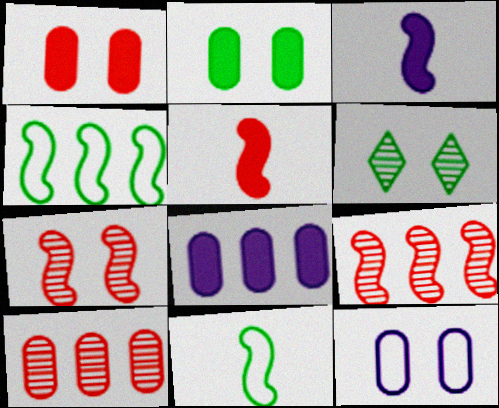[[3, 4, 7]]